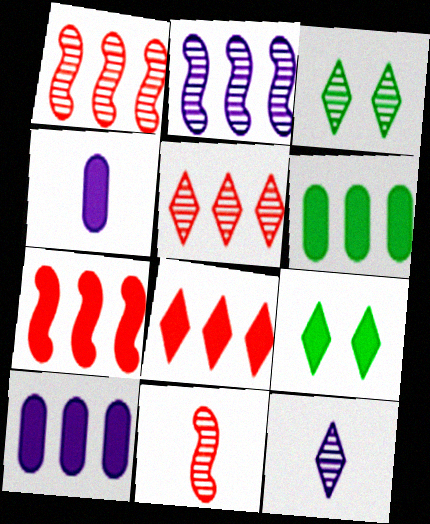[[3, 5, 12], 
[4, 7, 9]]